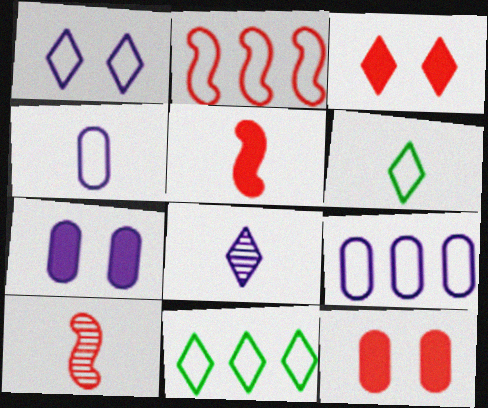[[2, 9, 11], 
[3, 8, 11], 
[7, 10, 11]]